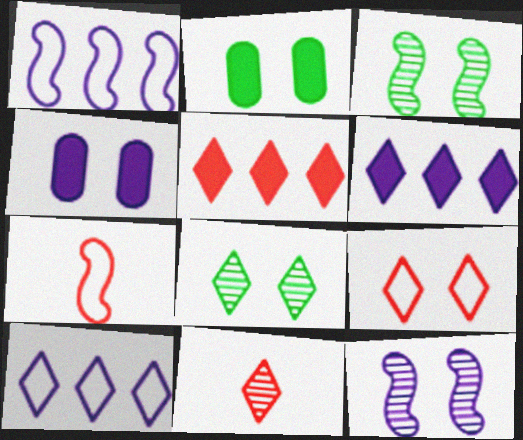[[1, 2, 11], 
[2, 9, 12], 
[3, 4, 9], 
[5, 9, 11]]